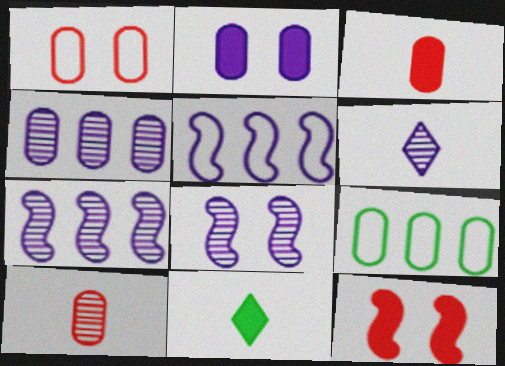[[1, 7, 11], 
[2, 5, 6], 
[2, 9, 10], 
[4, 6, 8], 
[6, 9, 12]]